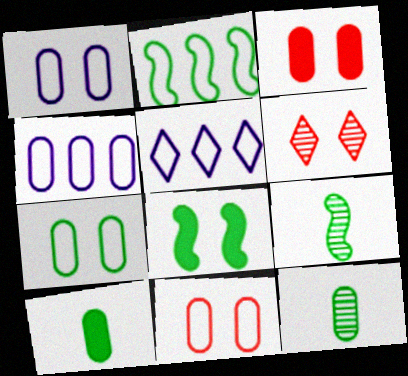[[1, 6, 8], 
[1, 7, 11], 
[2, 8, 9], 
[3, 4, 12], 
[3, 5, 9]]